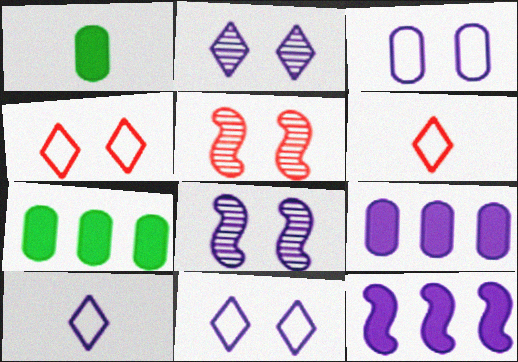[[5, 7, 10], 
[6, 7, 8], 
[8, 9, 10]]